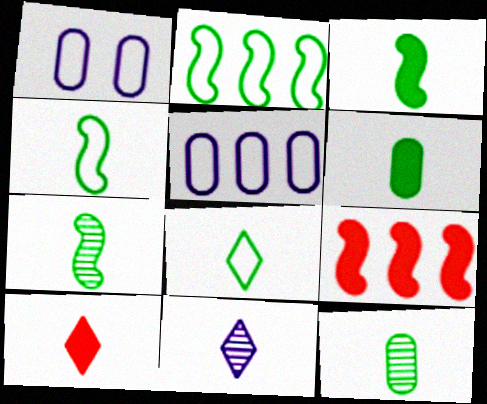[[3, 4, 7], 
[3, 8, 12], 
[6, 7, 8], 
[8, 10, 11]]